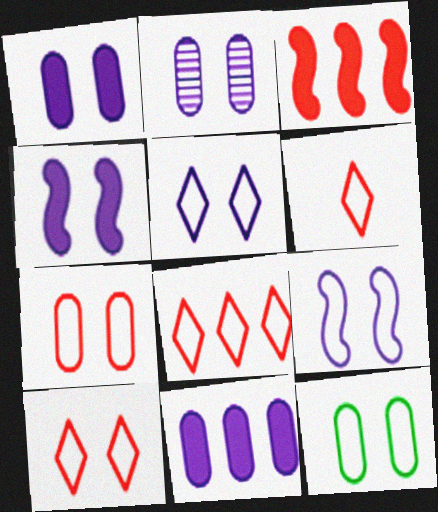[[2, 4, 5], 
[6, 8, 10], 
[9, 10, 12]]